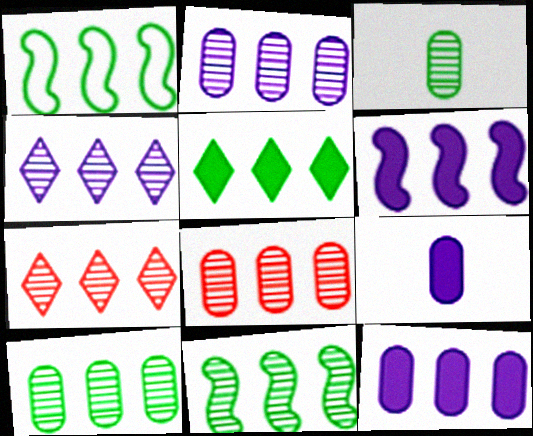[[1, 5, 10], 
[1, 7, 12], 
[2, 7, 11], 
[2, 8, 10], 
[4, 8, 11]]